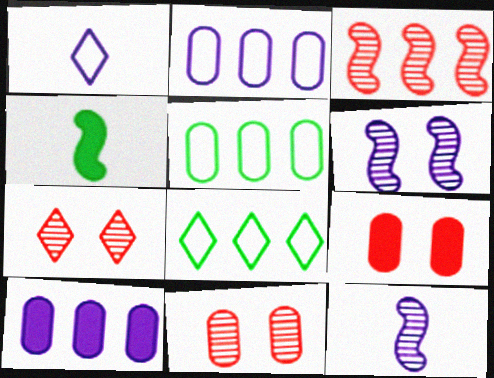[[1, 6, 10], 
[2, 4, 7], 
[3, 8, 10], 
[8, 9, 12]]